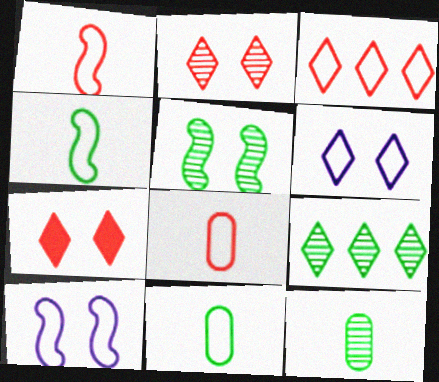[[3, 10, 11], 
[5, 9, 12]]